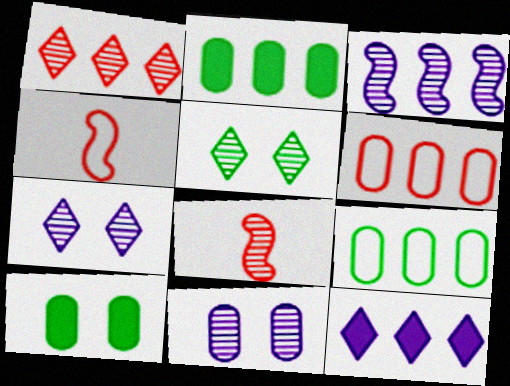[[2, 4, 7]]